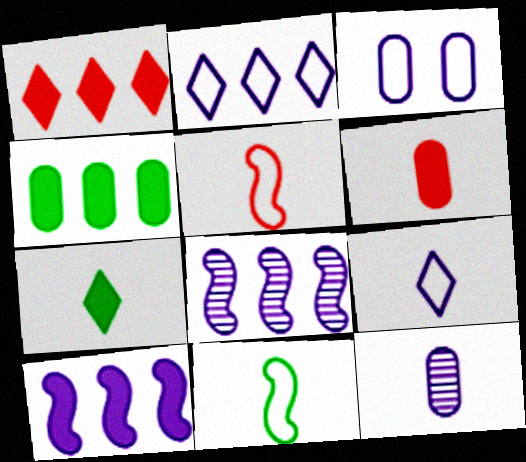[[1, 4, 10], 
[5, 7, 12]]